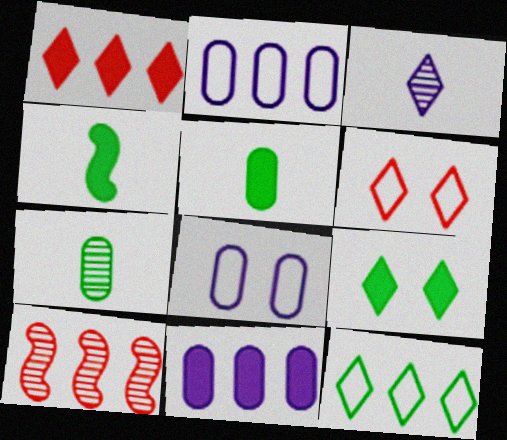[[10, 11, 12]]